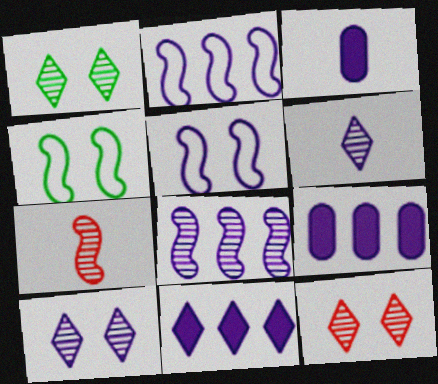[[1, 10, 12], 
[2, 3, 10], 
[5, 6, 9]]